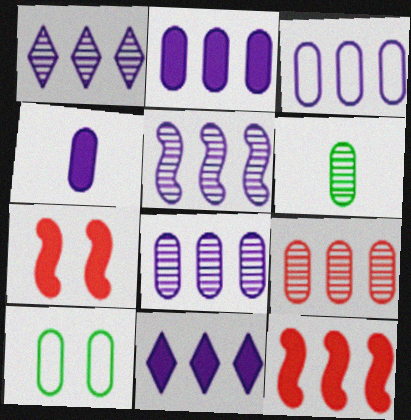[[1, 5, 8], 
[2, 3, 8], 
[3, 5, 11], 
[4, 9, 10]]